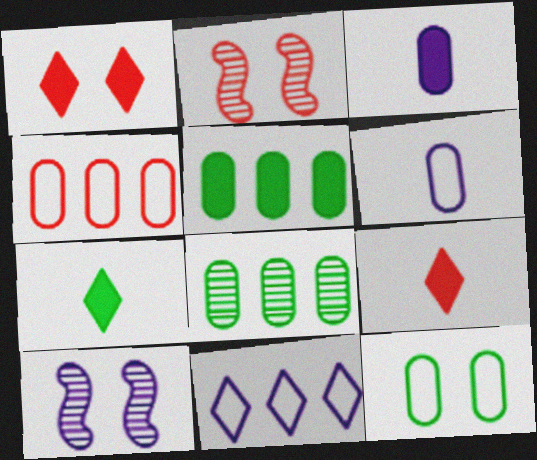[[1, 10, 12], 
[2, 4, 9], 
[3, 10, 11], 
[4, 6, 12], 
[4, 7, 10]]